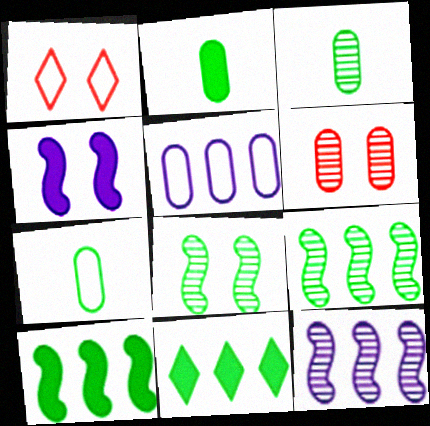[[1, 2, 12], 
[2, 3, 7], 
[2, 5, 6], 
[7, 8, 11]]